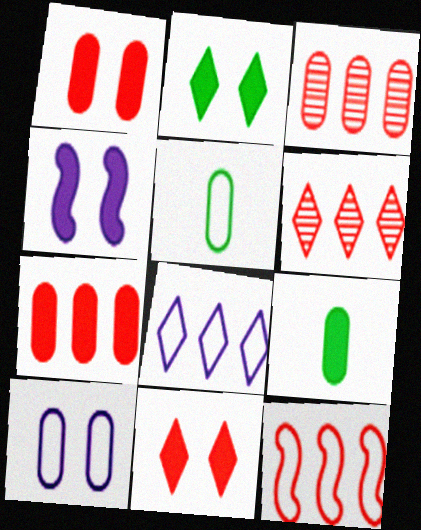[[1, 2, 4], 
[3, 9, 10], 
[4, 5, 6], 
[6, 7, 12]]